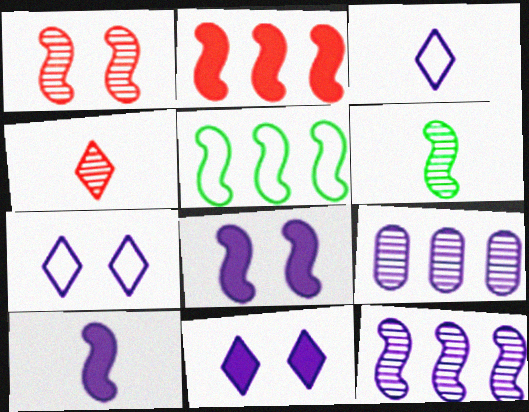[[1, 5, 10], 
[1, 6, 12], 
[2, 5, 12], 
[3, 8, 9], 
[7, 9, 10]]